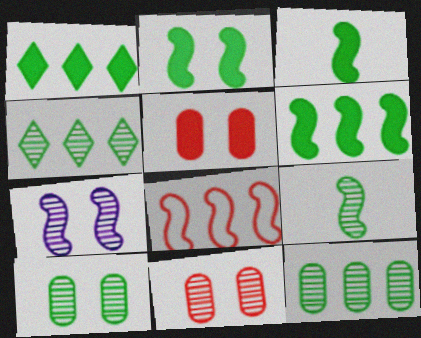[[2, 3, 6], 
[3, 7, 8], 
[4, 9, 10]]